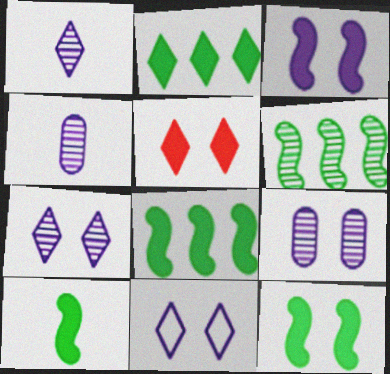[[3, 9, 11], 
[8, 10, 12]]